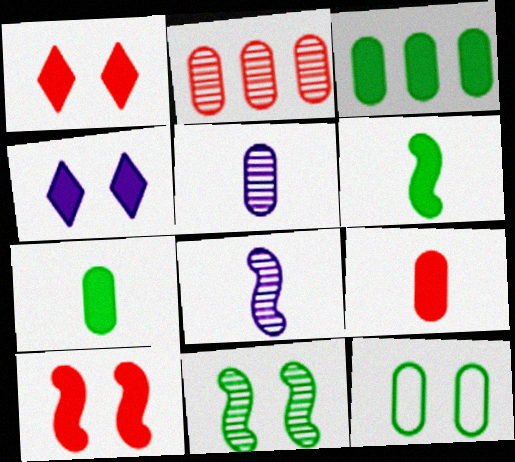[]